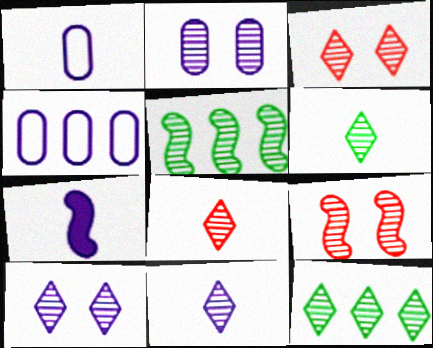[[1, 7, 11], 
[2, 5, 8], 
[3, 11, 12], 
[4, 7, 10], 
[6, 8, 11], 
[8, 10, 12]]